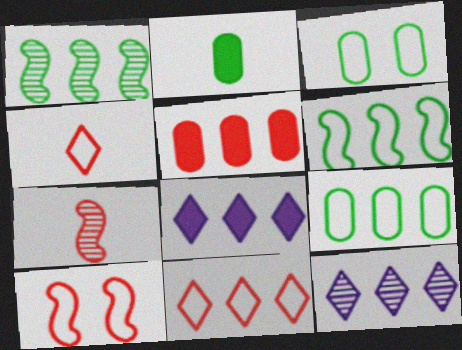[[2, 10, 12], 
[3, 7, 8], 
[5, 6, 12]]